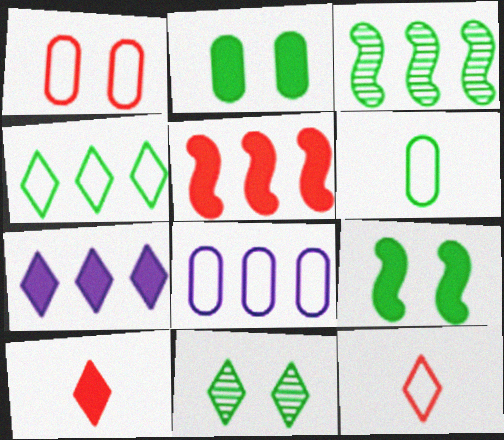[[1, 6, 8], 
[7, 11, 12]]